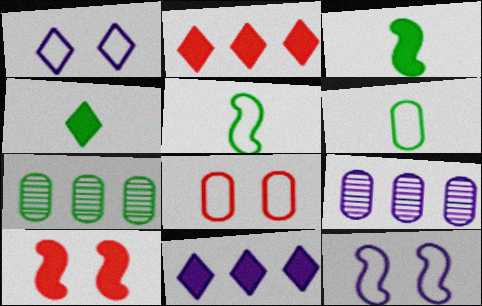[]